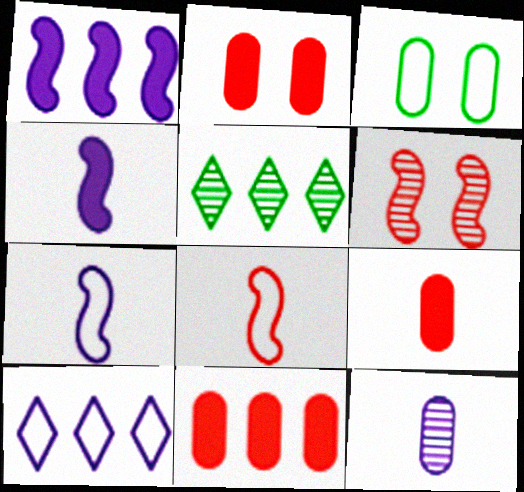[[2, 5, 7], 
[2, 9, 11], 
[3, 8, 10], 
[3, 11, 12], 
[5, 6, 12]]